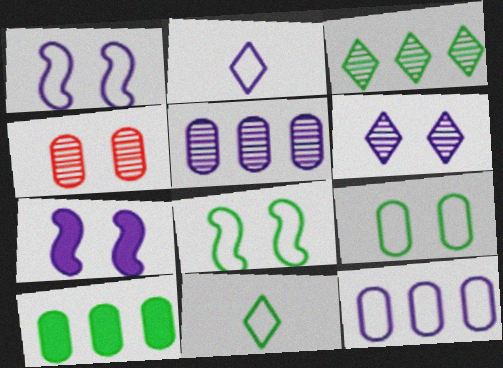[[1, 2, 12], 
[2, 5, 7]]